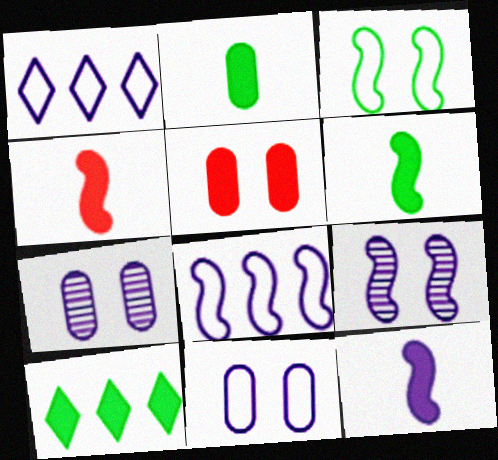[[1, 7, 12], 
[4, 6, 12], 
[5, 10, 12], 
[8, 9, 12]]